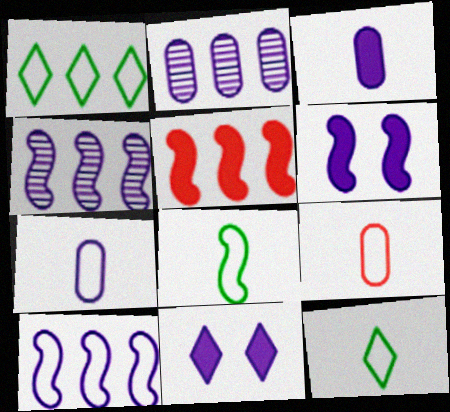[[1, 2, 5], 
[4, 7, 11]]